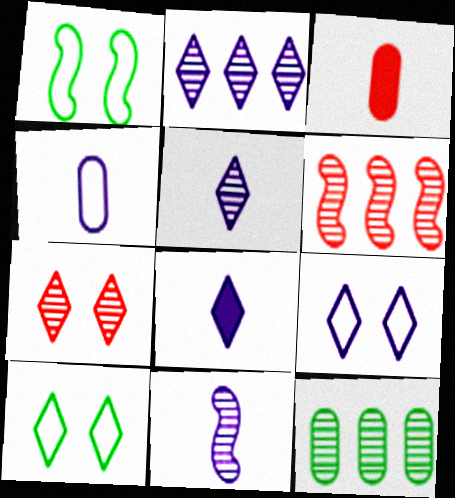[[1, 2, 3], 
[2, 6, 12], 
[2, 8, 9], 
[4, 8, 11], 
[7, 11, 12]]